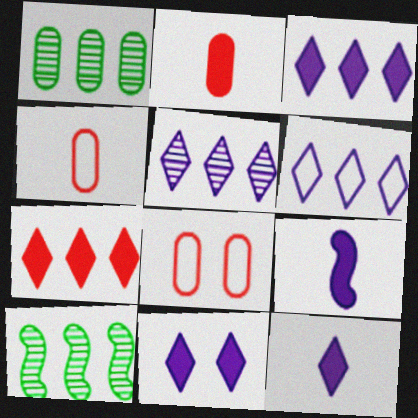[[3, 5, 6], 
[3, 11, 12], 
[4, 10, 11], 
[8, 10, 12]]